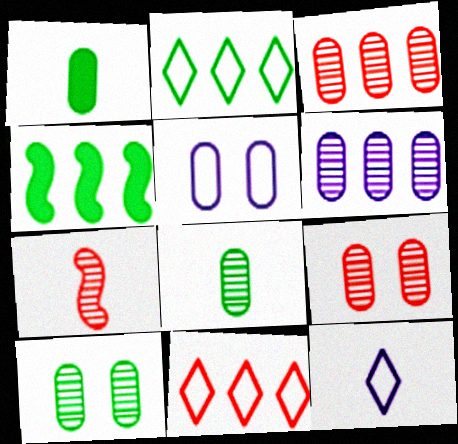[[1, 3, 5], 
[1, 7, 12], 
[4, 6, 11], 
[4, 9, 12], 
[6, 8, 9]]